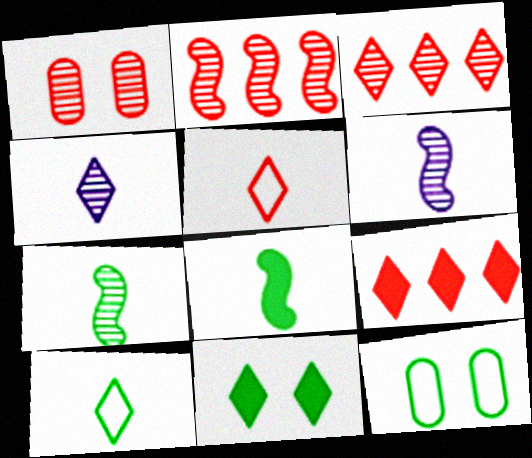[[6, 9, 12]]